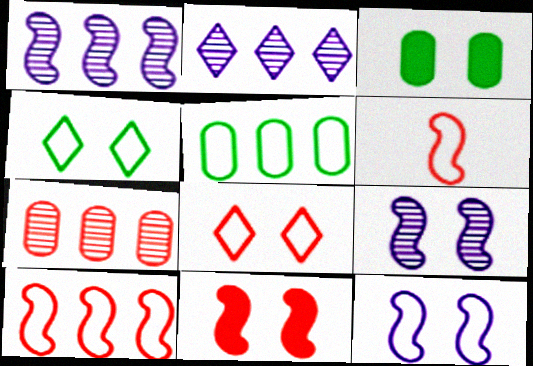[[2, 3, 6], 
[3, 8, 9]]